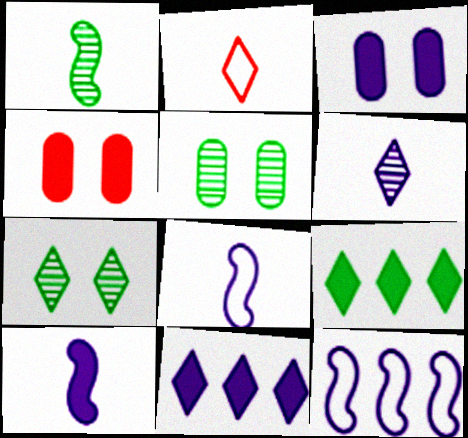[[2, 7, 11], 
[3, 6, 12], 
[3, 10, 11], 
[4, 9, 10]]